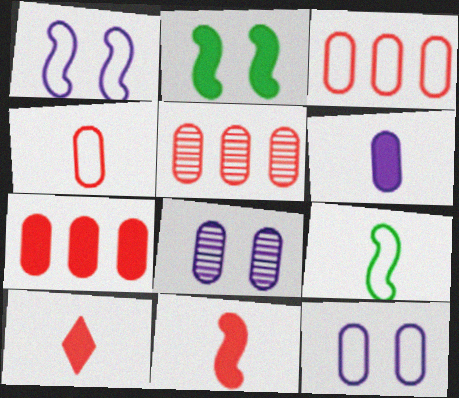[[3, 5, 7]]